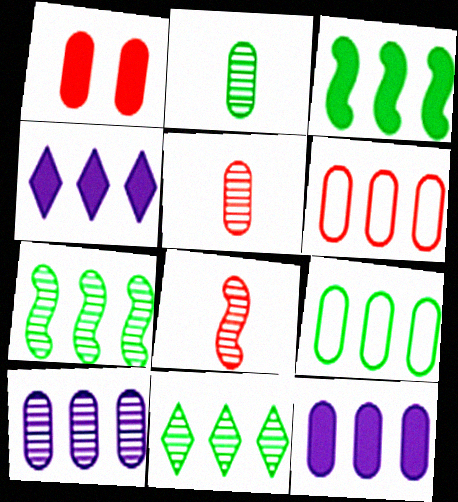[[1, 5, 6], 
[3, 9, 11], 
[4, 6, 7]]